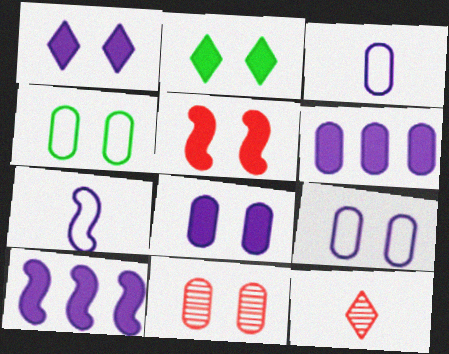[[2, 5, 8], 
[4, 8, 11], 
[4, 10, 12]]